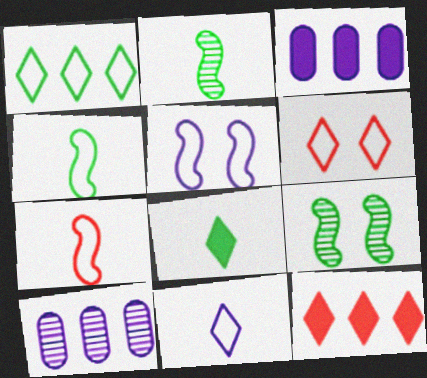[[1, 6, 11], 
[2, 3, 6]]